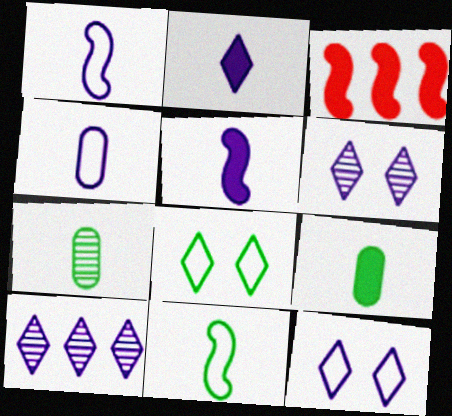[[2, 10, 12], 
[3, 7, 12]]